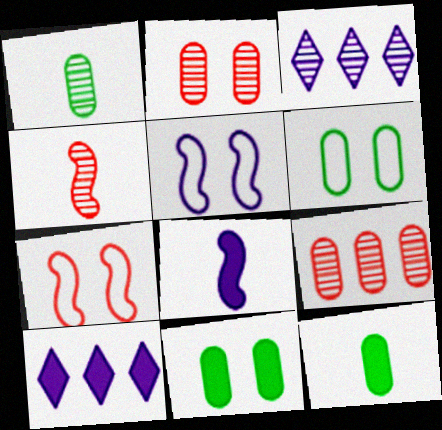[[1, 7, 10], 
[3, 7, 12], 
[4, 6, 10]]